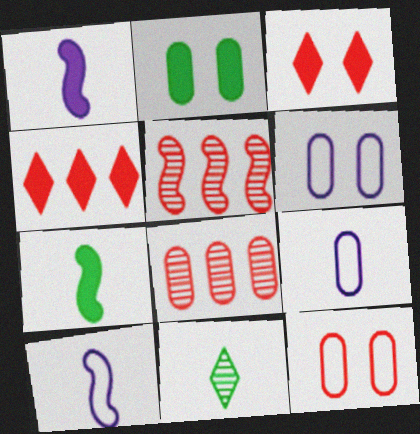[[1, 2, 4], 
[2, 8, 9]]